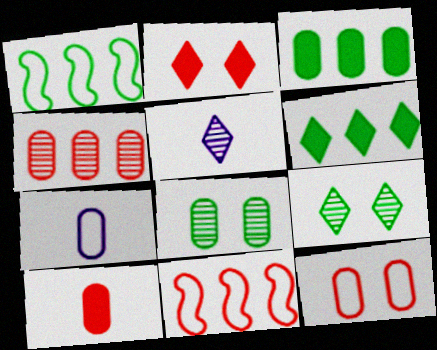[[4, 10, 12]]